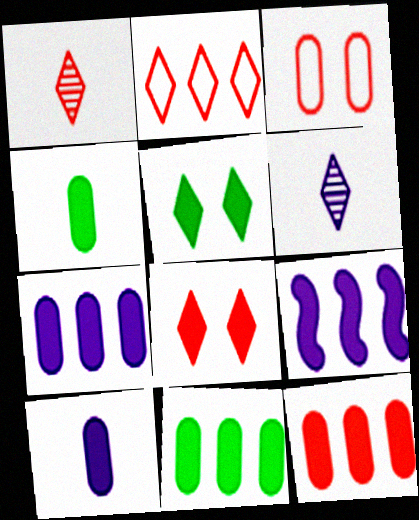[[1, 2, 8], 
[2, 5, 6], 
[4, 8, 9], 
[7, 11, 12]]